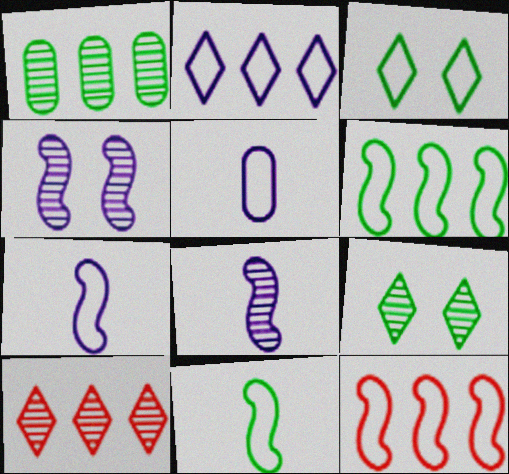[[3, 5, 12]]